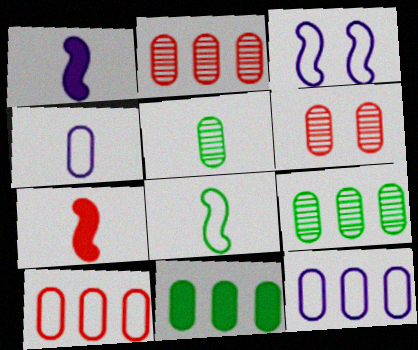[[2, 11, 12], 
[4, 6, 11]]